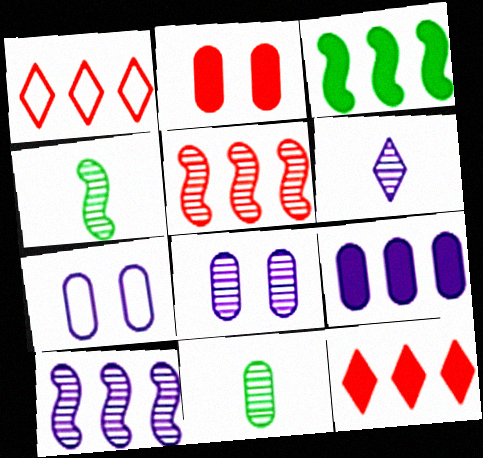[[3, 9, 12], 
[4, 7, 12], 
[6, 8, 10]]